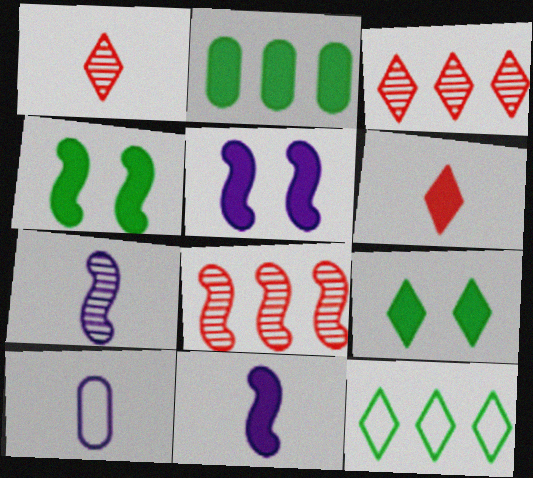[[2, 5, 6], 
[3, 4, 10], 
[8, 9, 10]]